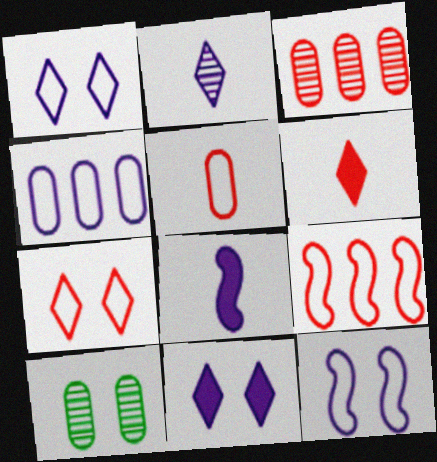[[5, 7, 9]]